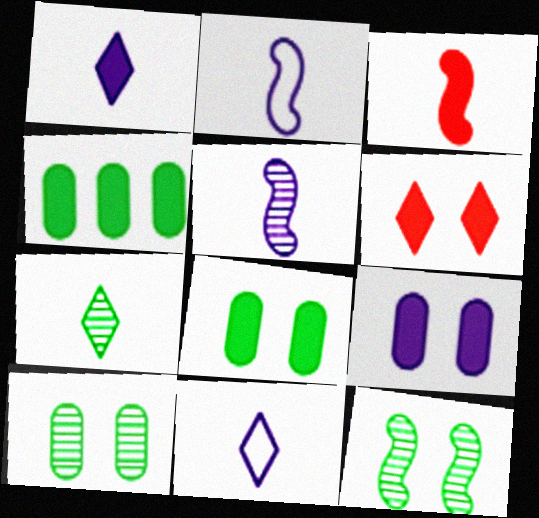[]